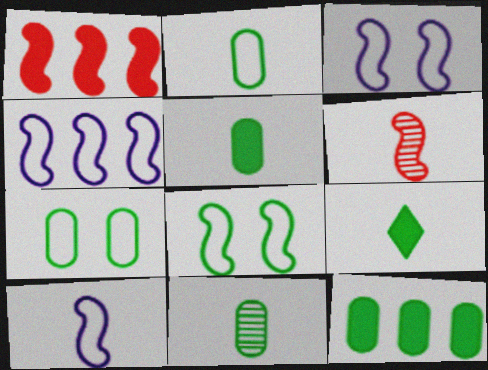[[2, 5, 11], 
[3, 4, 10], 
[7, 11, 12]]